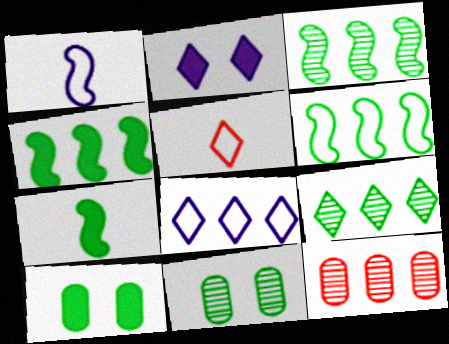[[2, 5, 9], 
[3, 4, 6], 
[4, 8, 12]]